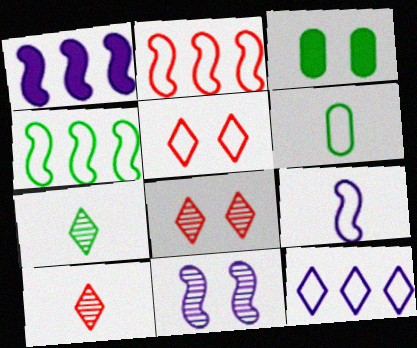[[1, 6, 8], 
[1, 9, 11], 
[3, 4, 7], 
[3, 5, 11]]